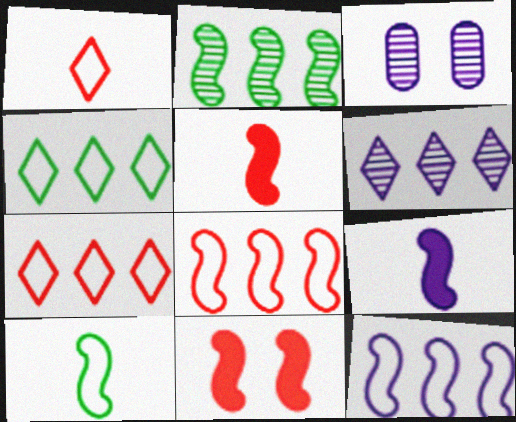[[3, 4, 5]]